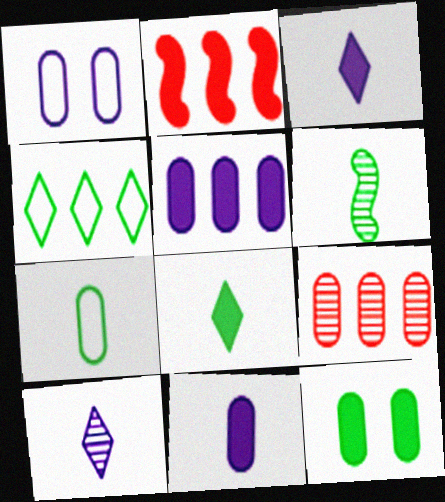[[2, 3, 12], 
[4, 6, 12], 
[6, 7, 8]]